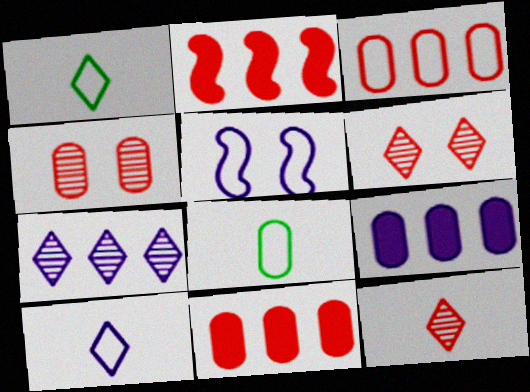[[1, 3, 5], 
[4, 8, 9]]